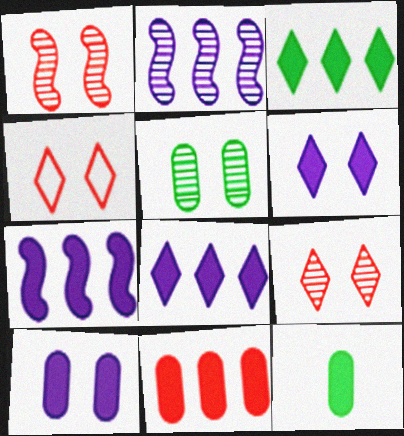[[2, 4, 12], 
[3, 7, 11], 
[10, 11, 12]]